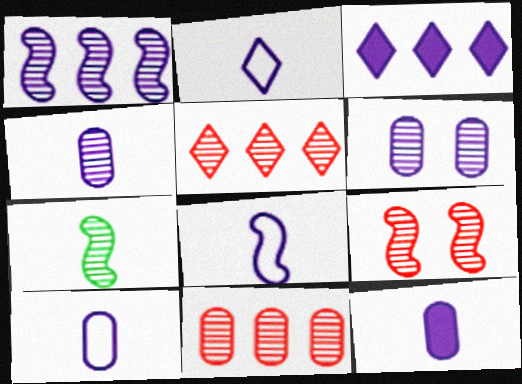[[1, 7, 9], 
[2, 8, 10], 
[3, 6, 8], 
[4, 10, 12], 
[5, 6, 7]]